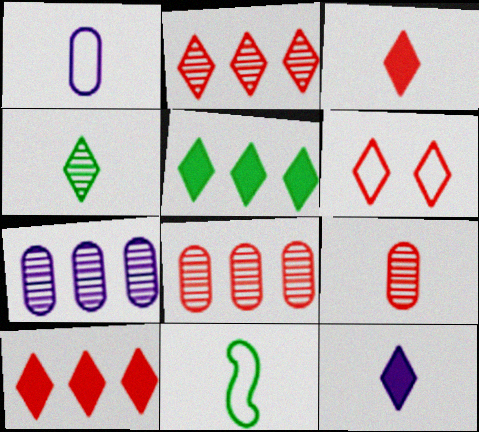[[2, 3, 6], 
[9, 11, 12]]